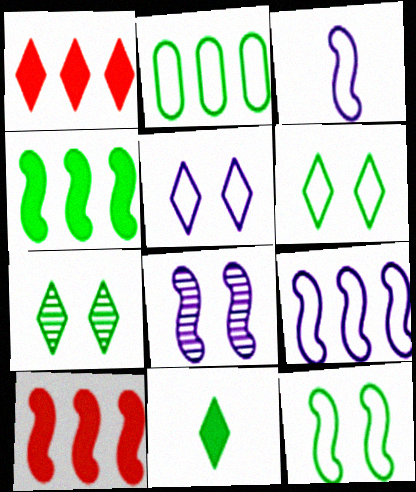[]